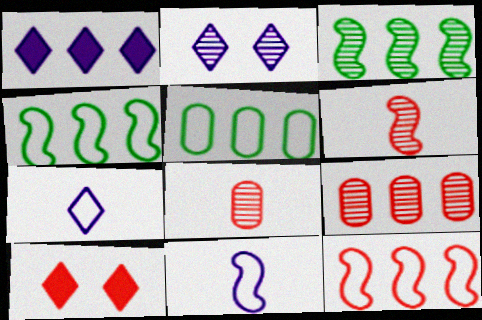[[1, 2, 7], 
[1, 4, 9], 
[2, 3, 8], 
[8, 10, 12]]